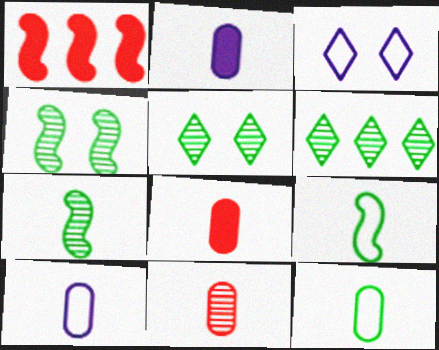[[1, 5, 10], 
[2, 11, 12]]